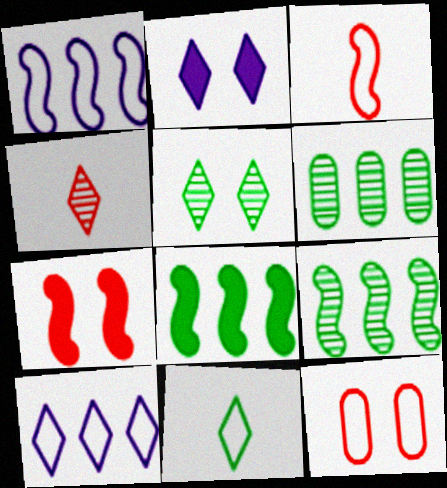[[1, 11, 12], 
[2, 3, 6]]